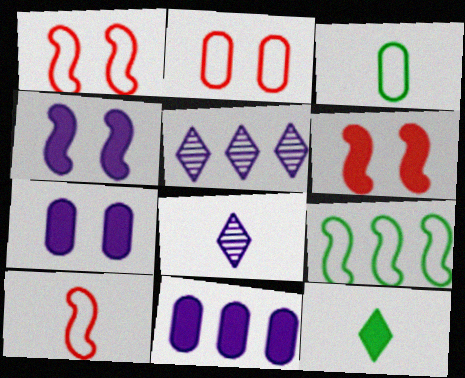[[3, 5, 6], 
[6, 11, 12]]